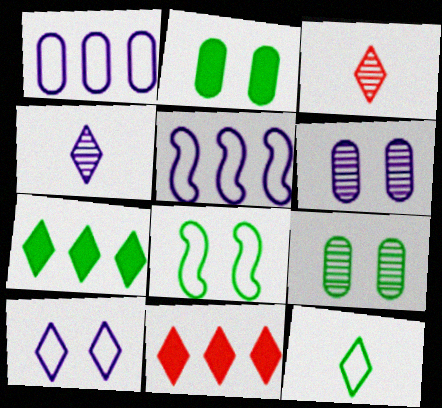[[2, 3, 5], 
[3, 7, 10]]